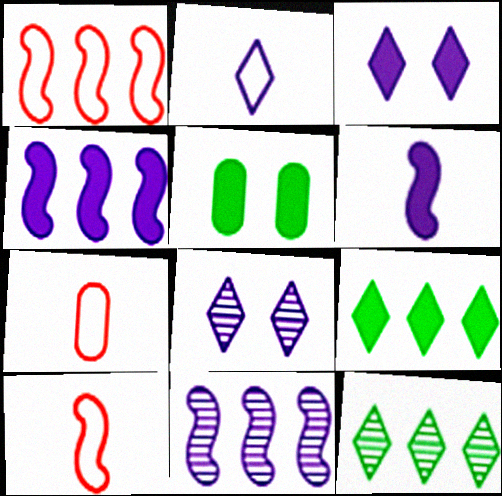[]